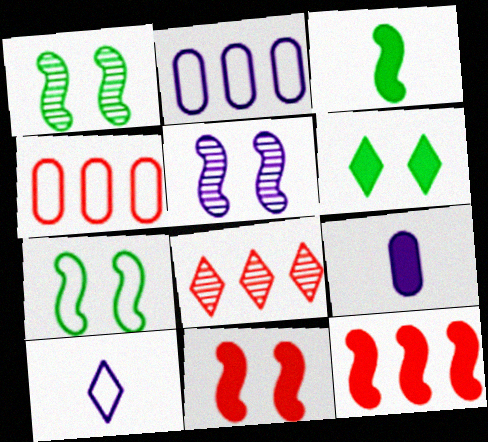[[4, 7, 10], 
[4, 8, 12], 
[5, 7, 11], 
[6, 8, 10], 
[6, 9, 12], 
[7, 8, 9]]